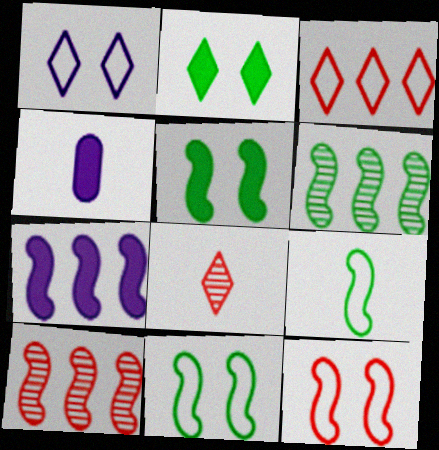[[4, 8, 9], 
[5, 6, 9]]